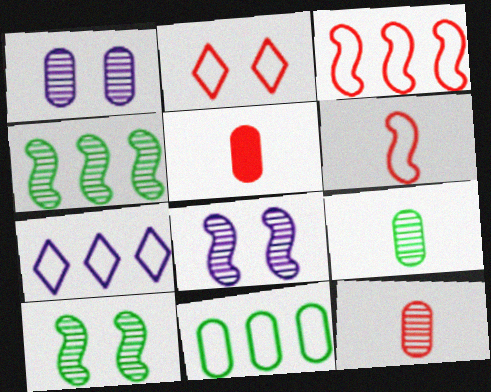[[1, 5, 11], 
[3, 7, 11], 
[5, 7, 10]]